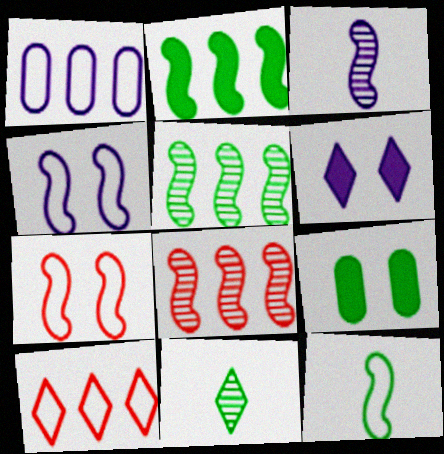[[1, 3, 6], 
[2, 3, 7], 
[3, 9, 10], 
[6, 10, 11]]